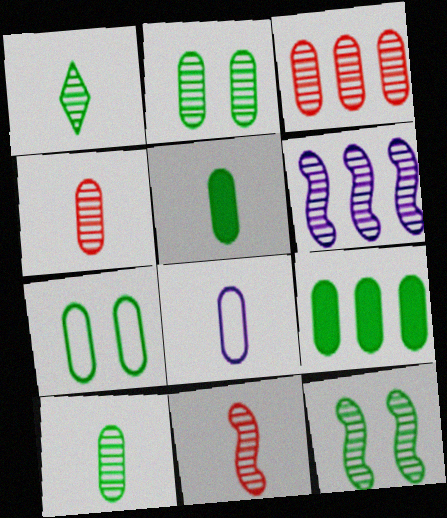[[4, 5, 8], 
[6, 11, 12], 
[7, 9, 10]]